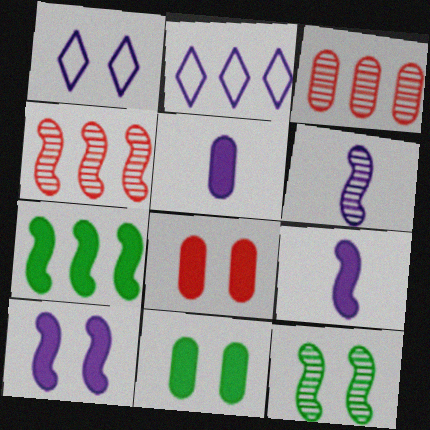[[1, 8, 12], 
[2, 3, 7], 
[4, 6, 12]]